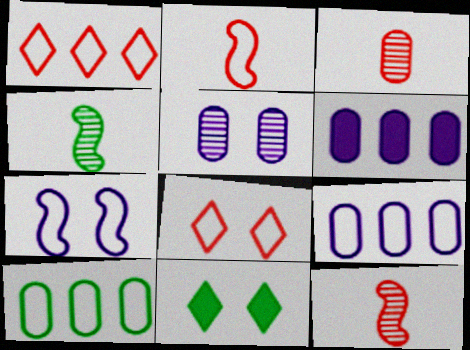[[4, 6, 8], 
[4, 10, 11], 
[9, 11, 12]]